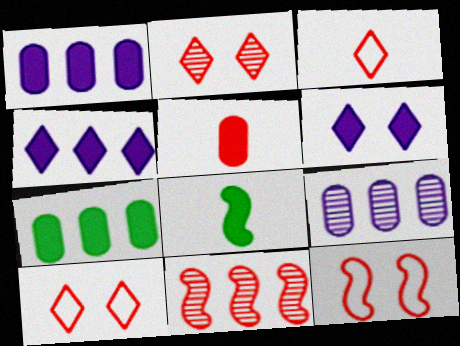[[5, 10, 11], 
[8, 9, 10]]